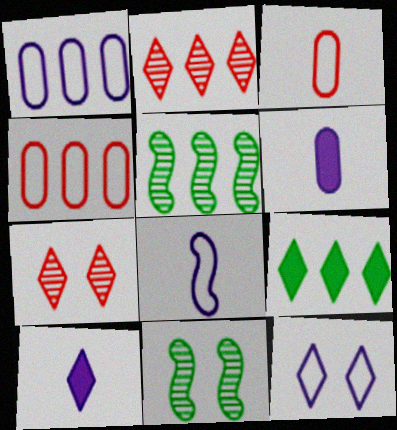[[1, 8, 12], 
[4, 10, 11]]